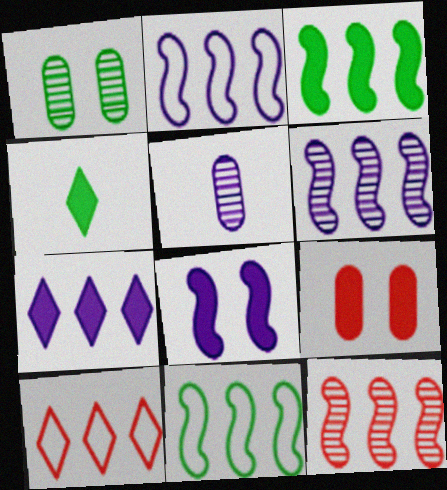[[1, 4, 11], 
[2, 3, 12]]